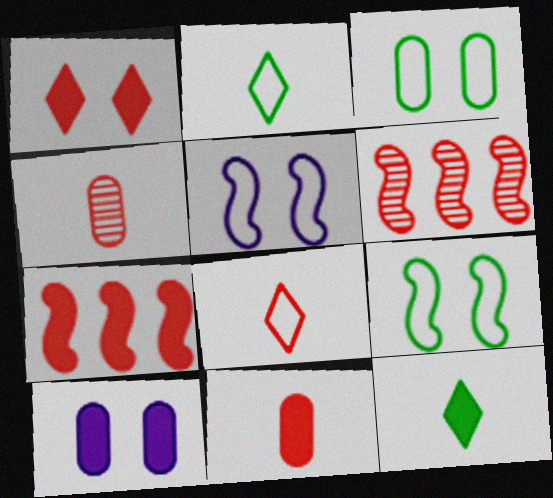[[1, 7, 11], 
[2, 6, 10], 
[7, 10, 12]]